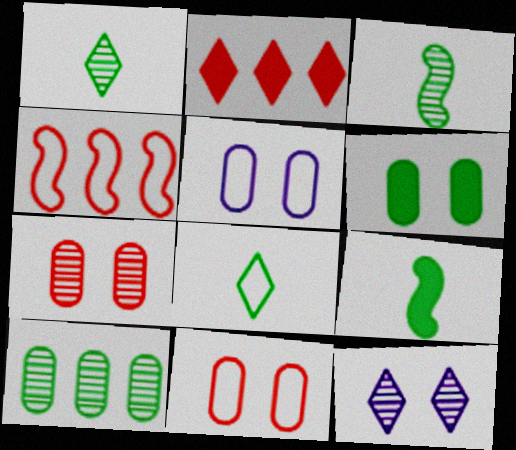[[2, 3, 5], 
[2, 8, 12], 
[4, 5, 8], 
[5, 6, 7]]